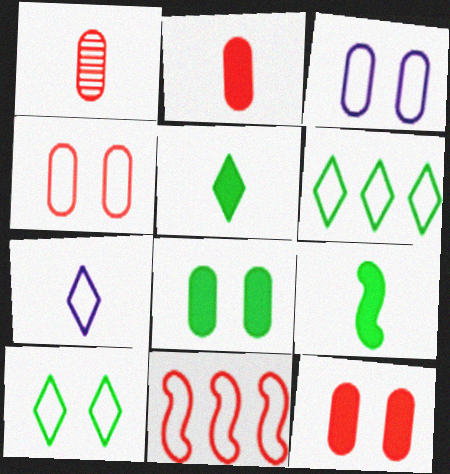[[1, 7, 9]]